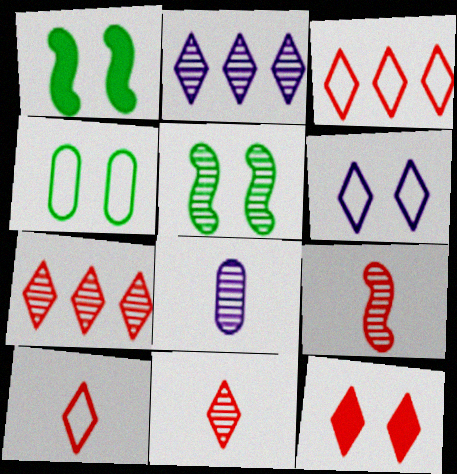[[1, 3, 8], 
[3, 11, 12], 
[5, 7, 8], 
[7, 10, 12]]